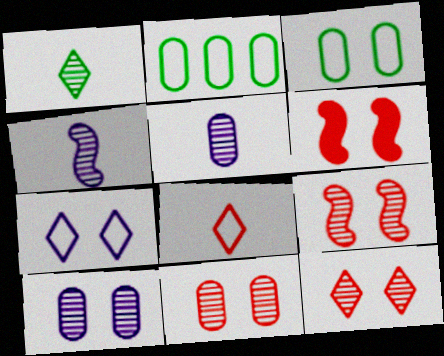[[9, 11, 12]]